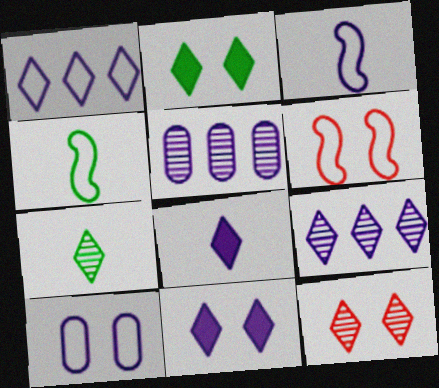[[1, 3, 10], 
[3, 5, 11], 
[7, 9, 12]]